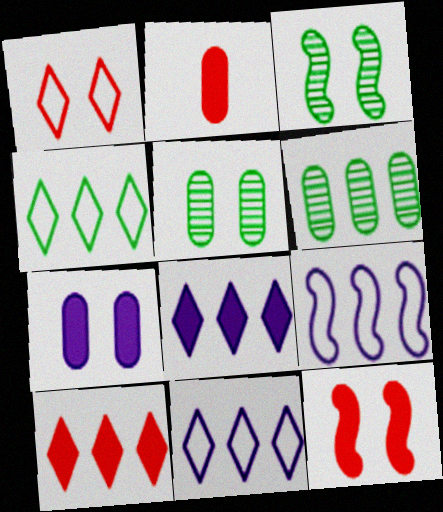[[1, 3, 7], 
[2, 3, 11], 
[2, 10, 12], 
[6, 9, 10]]